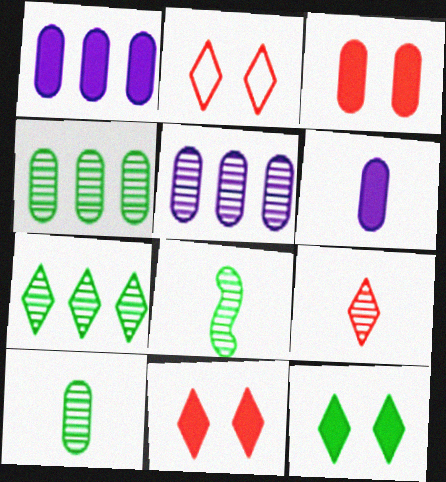[[1, 2, 8]]